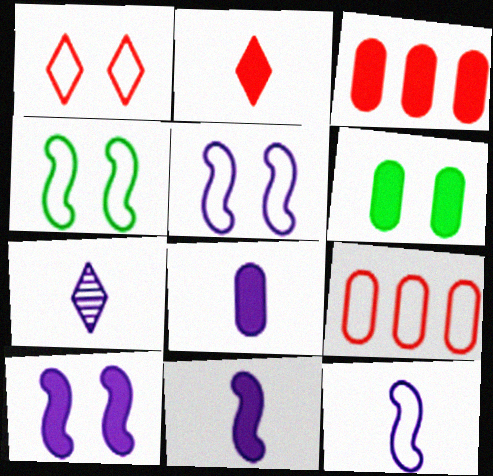[[3, 4, 7], 
[3, 6, 8], 
[7, 8, 12]]